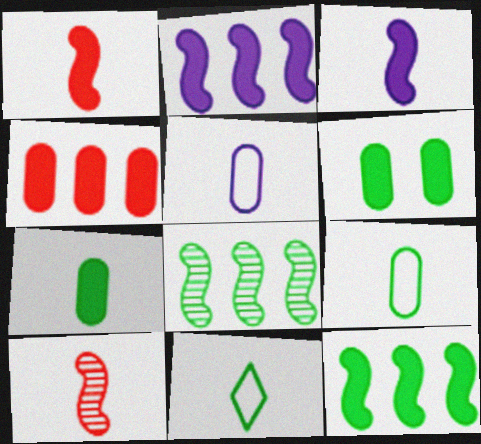[[6, 8, 11]]